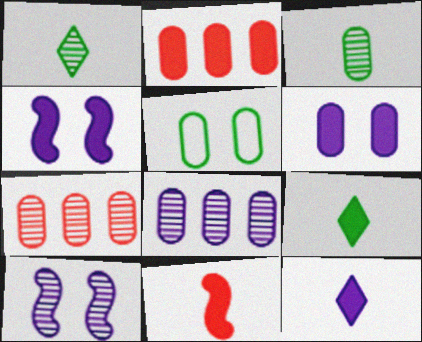[[1, 7, 10], 
[2, 4, 9]]